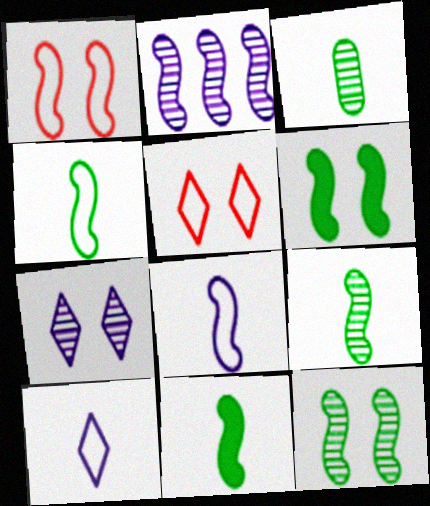[[1, 2, 11], 
[4, 9, 11]]